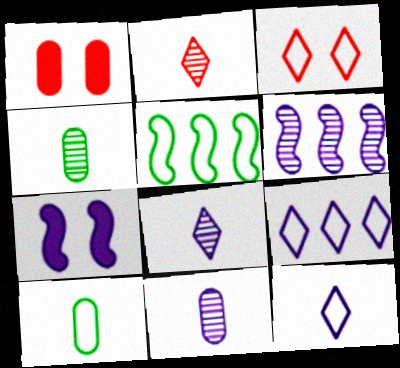[[1, 5, 8], 
[7, 9, 11]]